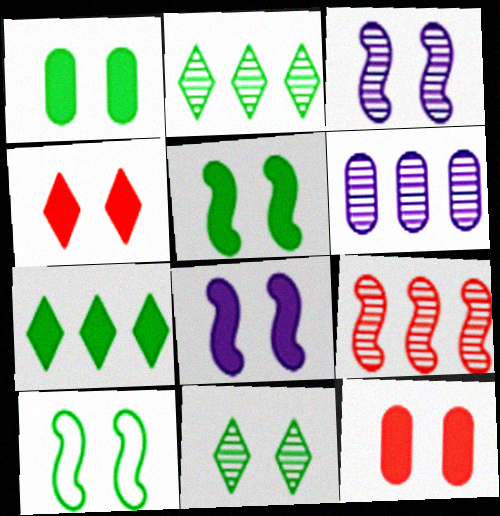[[1, 4, 8], 
[1, 10, 11], 
[2, 6, 9]]